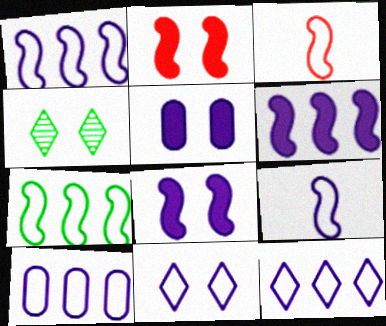[[1, 10, 12], 
[9, 10, 11]]